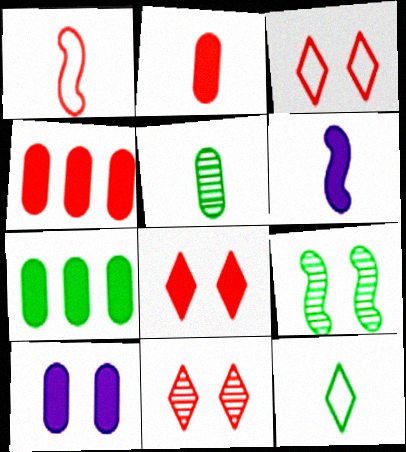[[1, 4, 11], 
[2, 7, 10], 
[3, 8, 11], 
[3, 9, 10], 
[6, 7, 8], 
[7, 9, 12]]